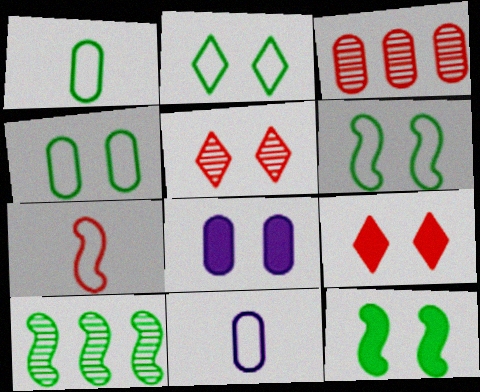[[1, 3, 8], 
[2, 4, 6], 
[3, 7, 9], 
[5, 6, 8], 
[8, 9, 12], 
[9, 10, 11]]